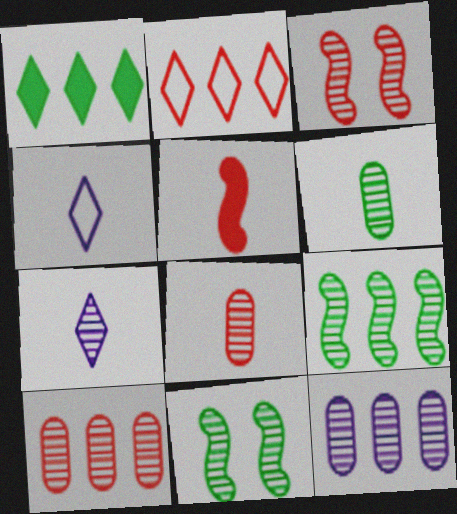[[4, 5, 6], 
[7, 10, 11]]